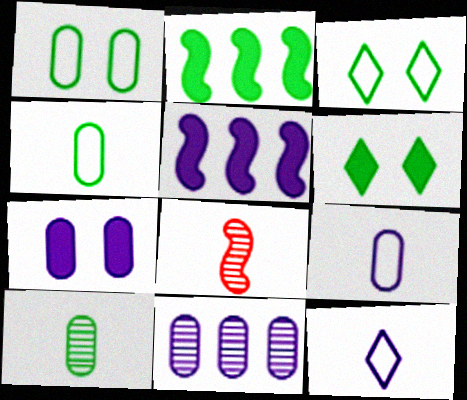[[2, 3, 10], 
[7, 9, 11]]